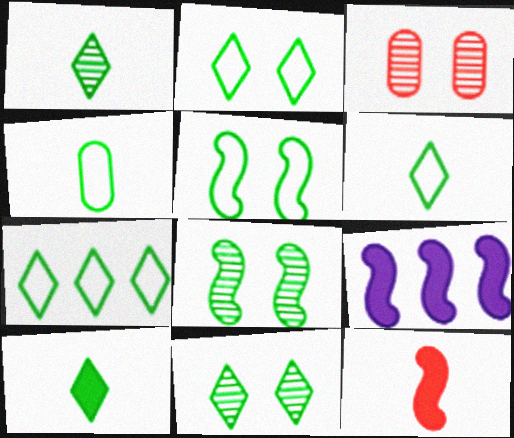[[1, 6, 10], 
[2, 6, 7], 
[3, 6, 9], 
[4, 5, 7], 
[7, 10, 11]]